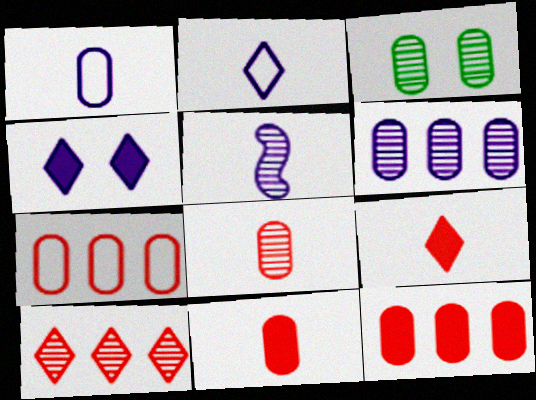[[1, 3, 12], 
[3, 5, 10], 
[3, 6, 8]]